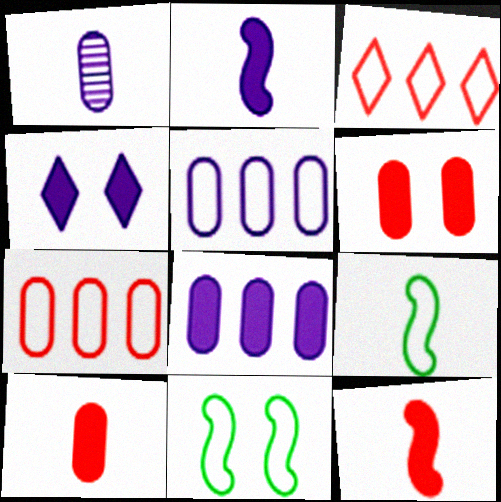[[2, 4, 8]]